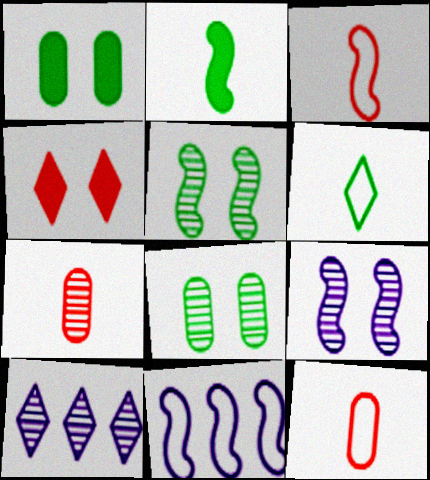[[1, 3, 10], 
[4, 6, 10], 
[5, 7, 10]]